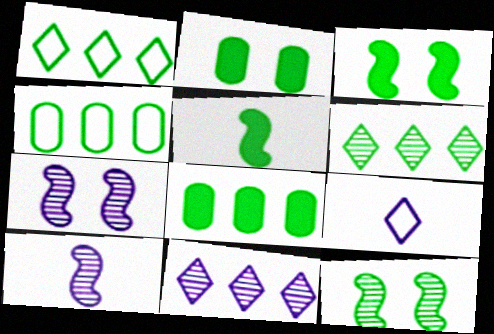[]